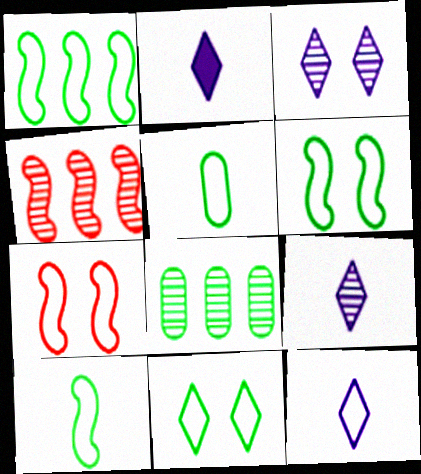[[1, 5, 11], 
[1, 6, 10], 
[2, 7, 8], 
[2, 9, 12]]